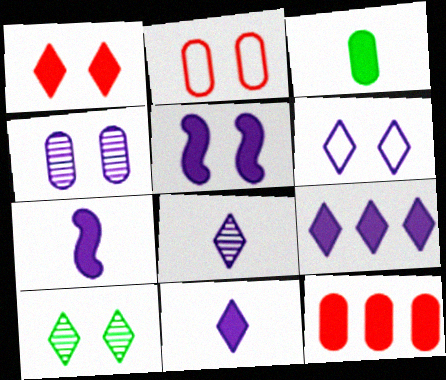[[1, 6, 10], 
[2, 5, 10], 
[4, 5, 6], 
[6, 8, 9]]